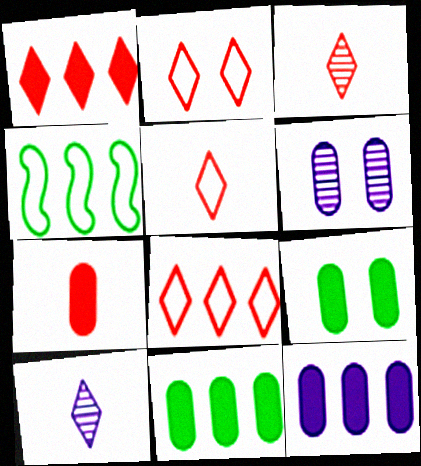[[1, 2, 3], 
[2, 5, 8], 
[7, 9, 12]]